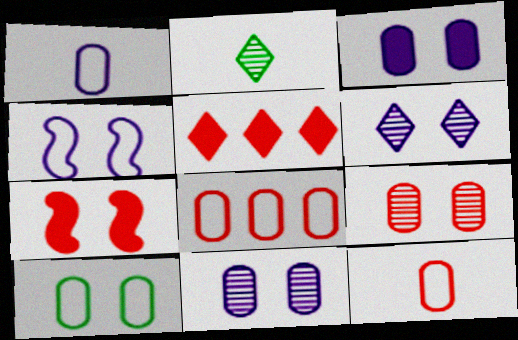[[1, 8, 10], 
[3, 4, 6], 
[3, 9, 10], 
[6, 7, 10]]